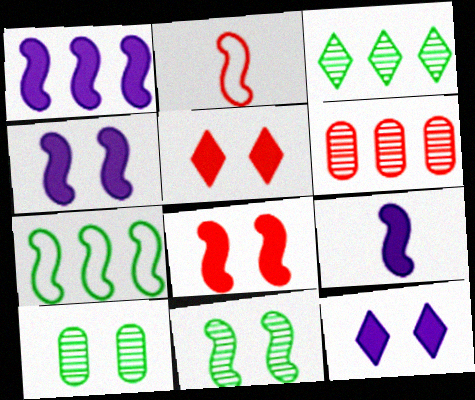[[1, 2, 11], 
[1, 4, 9], 
[2, 5, 6]]